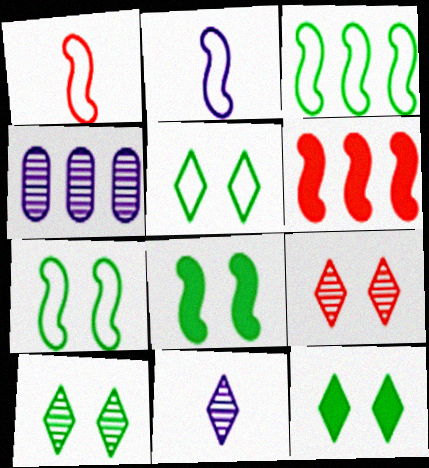[[1, 4, 12], 
[5, 10, 12]]